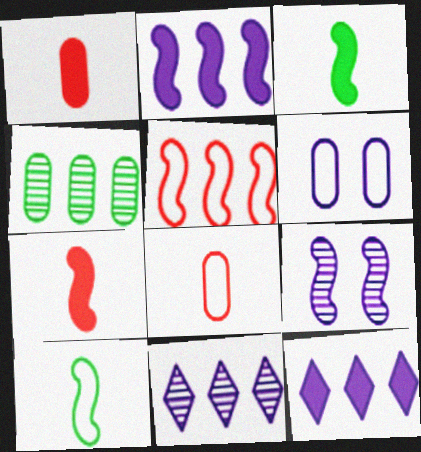[[1, 4, 6], 
[3, 5, 9], 
[4, 5, 12]]